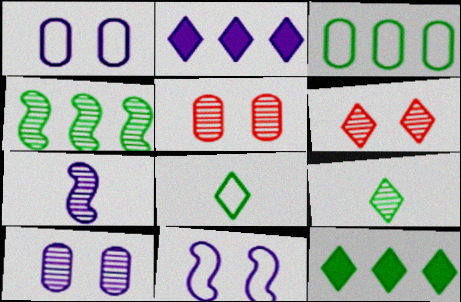[[1, 2, 7], 
[2, 6, 8], 
[3, 4, 12]]